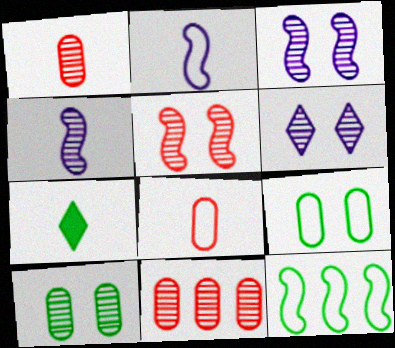[[1, 2, 7], 
[4, 7, 8], 
[5, 6, 10], 
[7, 10, 12]]